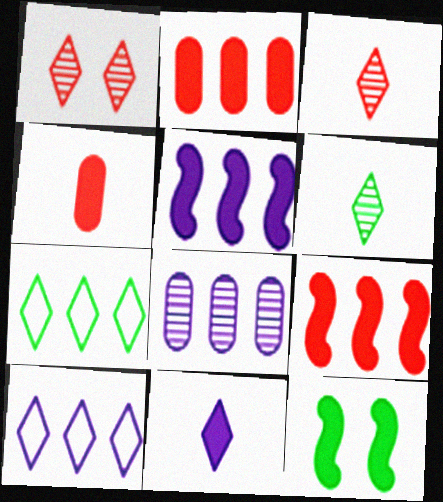[[1, 7, 11], 
[2, 11, 12], 
[5, 8, 10], 
[7, 8, 9]]